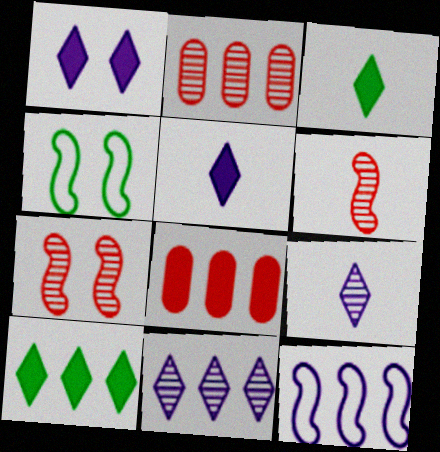[[2, 4, 5], 
[2, 10, 12], 
[4, 8, 9]]